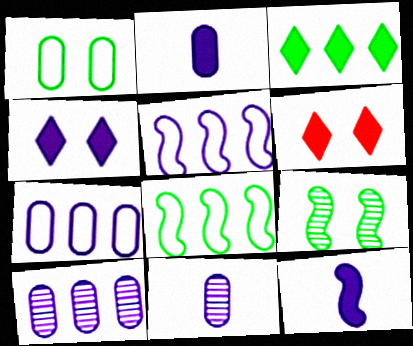[[4, 5, 11], 
[6, 8, 11]]